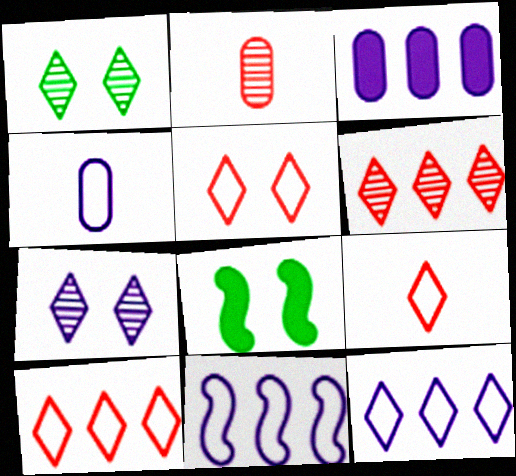[[2, 8, 12], 
[4, 6, 8], 
[5, 9, 10]]